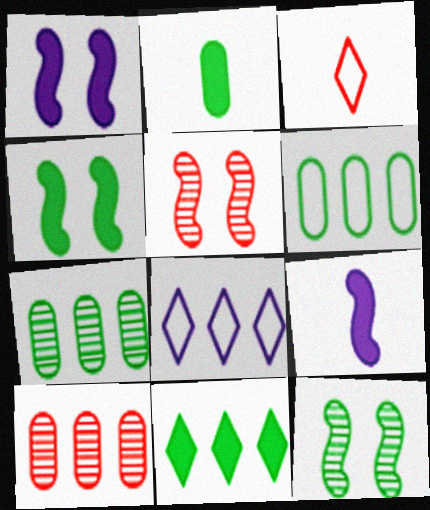[[1, 3, 7], 
[2, 4, 11], 
[2, 5, 8]]